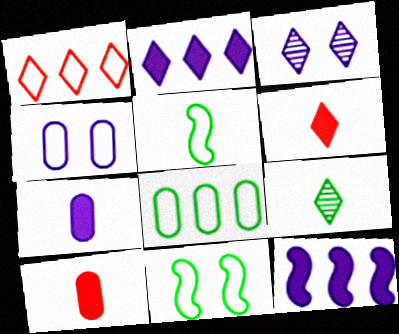[[1, 4, 5]]